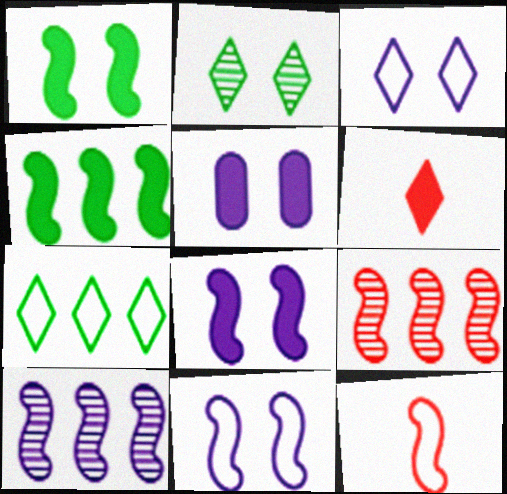[[1, 10, 12], 
[4, 5, 6]]